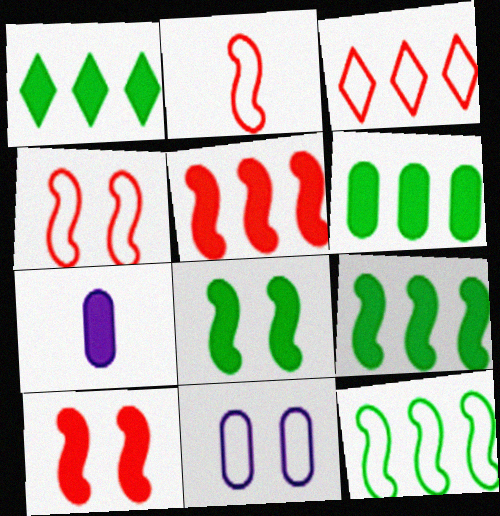[[1, 6, 9], 
[1, 7, 10]]